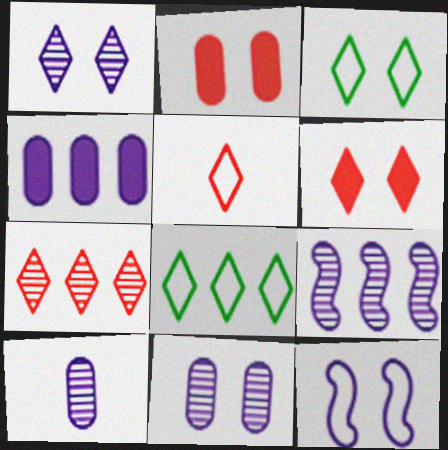[[1, 3, 6], 
[1, 9, 10], 
[5, 6, 7]]